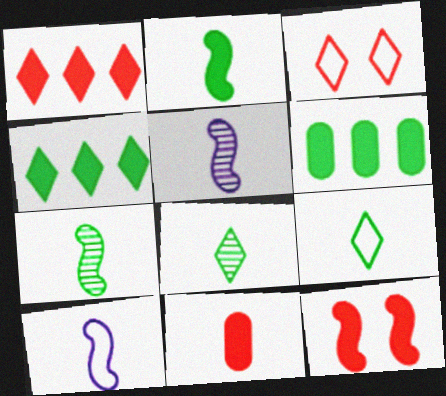[[1, 11, 12], 
[3, 5, 6], 
[5, 9, 11], 
[8, 10, 11]]